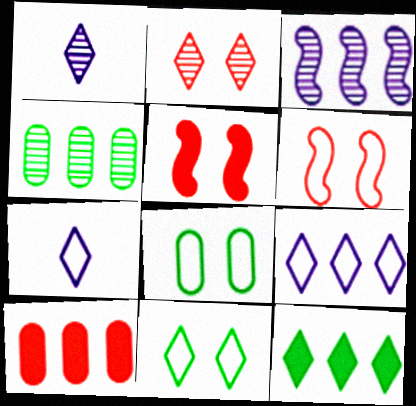[[2, 7, 12], 
[4, 5, 7]]